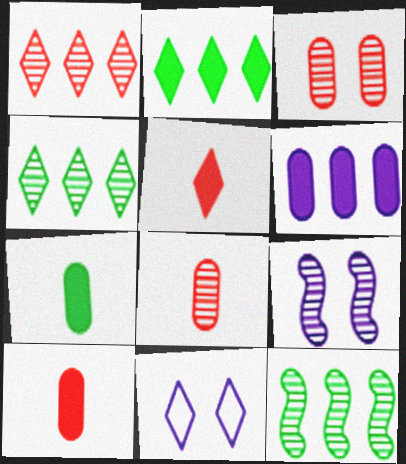[[4, 5, 11], 
[4, 8, 9], 
[10, 11, 12]]